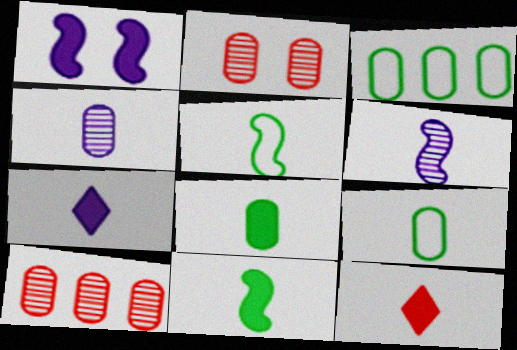[[4, 5, 12], 
[6, 9, 12]]